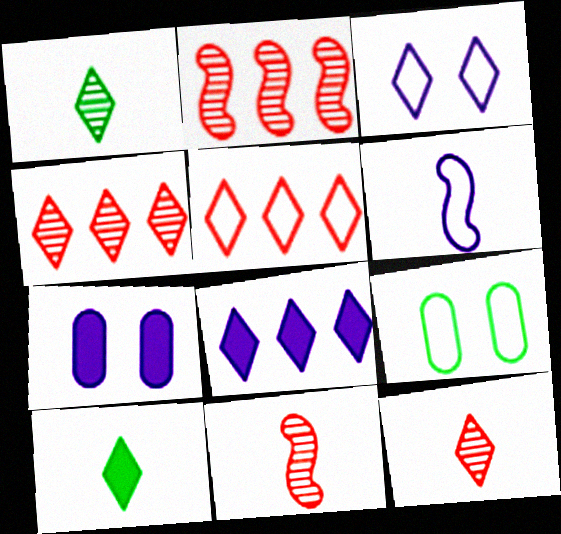[[3, 4, 10], 
[5, 6, 9], 
[8, 9, 11]]